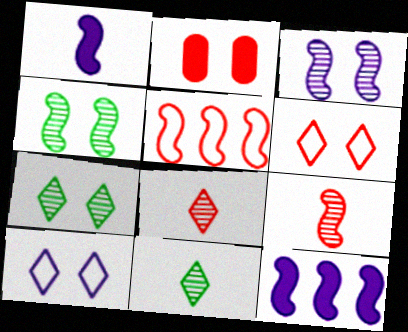[[1, 4, 5], 
[2, 4, 10], 
[2, 5, 8]]